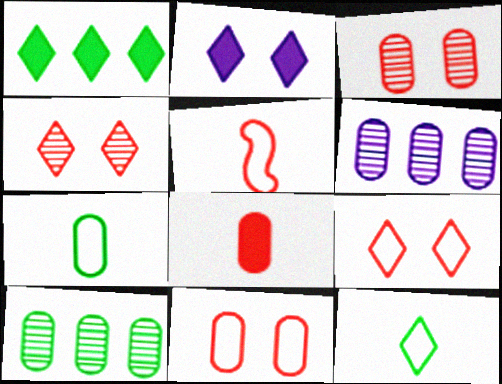[[2, 5, 10]]